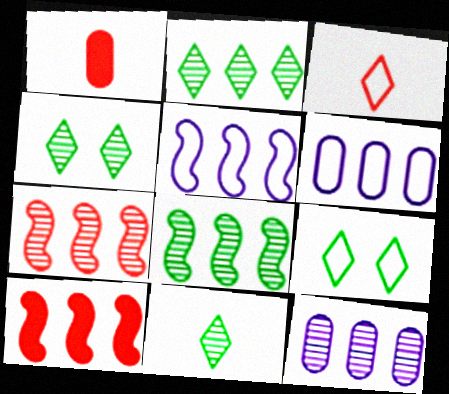[[1, 4, 5], 
[2, 4, 11], 
[2, 6, 10], 
[2, 7, 12], 
[5, 8, 10]]